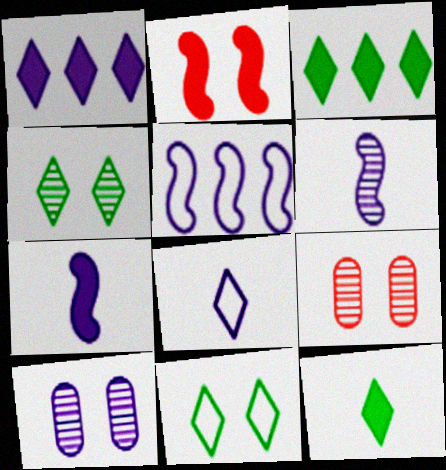[[2, 10, 11], 
[5, 9, 12]]